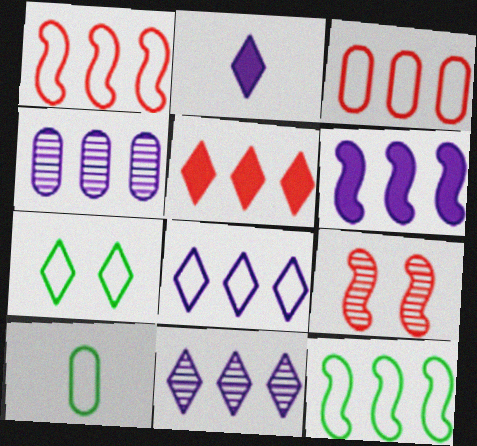[[3, 8, 12], 
[4, 5, 12], 
[4, 6, 8], 
[7, 10, 12]]